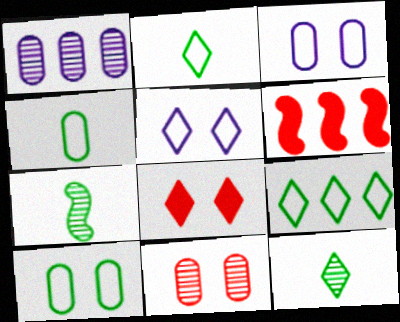[[1, 6, 9], 
[3, 6, 12]]